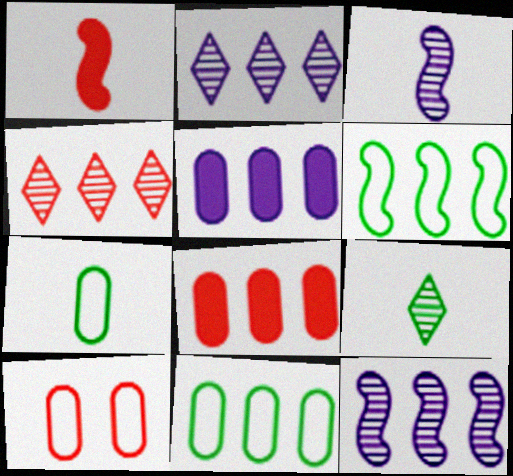[[1, 4, 10], 
[2, 6, 8], 
[4, 5, 6]]